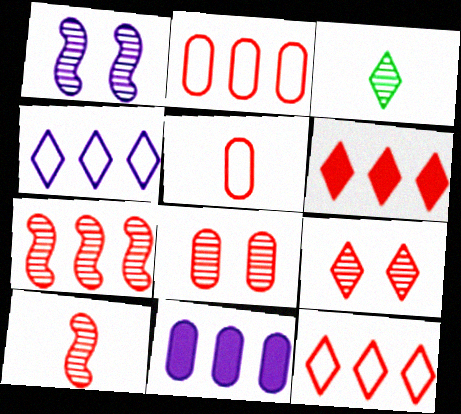[[2, 6, 7]]